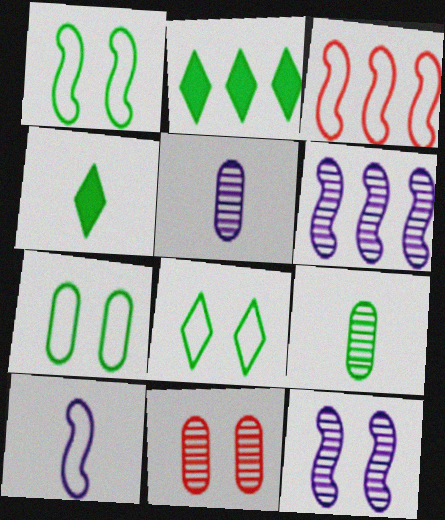[[1, 2, 9], 
[1, 3, 10], 
[1, 7, 8], 
[2, 10, 11]]